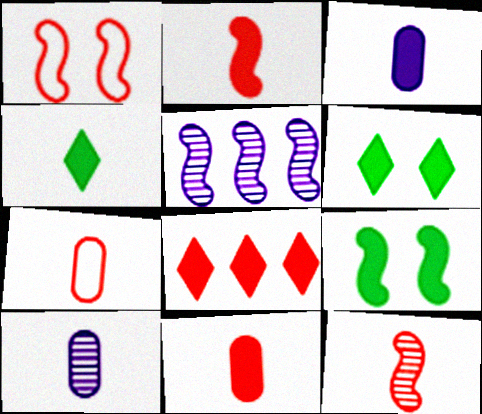[[2, 3, 4], 
[3, 8, 9], 
[5, 6, 7]]